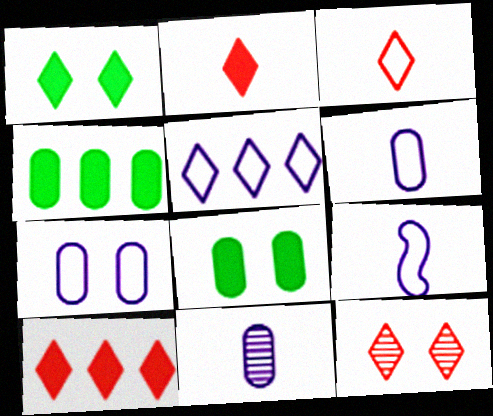[[3, 10, 12], 
[4, 9, 12], 
[5, 7, 9]]